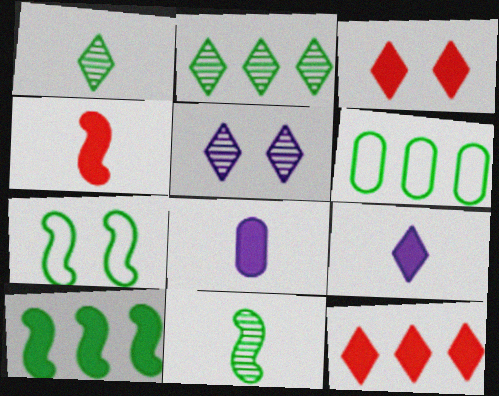[[2, 6, 10], 
[3, 8, 10], 
[4, 5, 6], 
[7, 10, 11]]